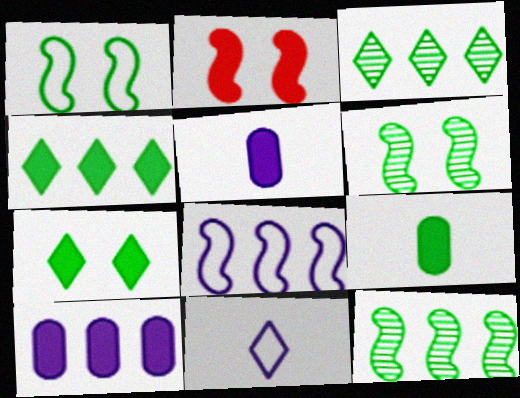[[1, 3, 9], 
[2, 4, 5]]